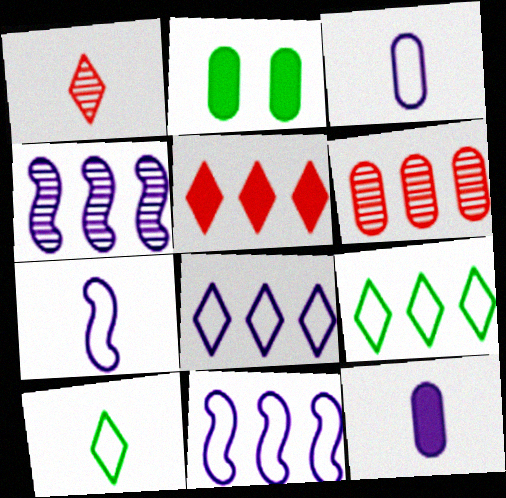[[1, 2, 11], 
[2, 3, 6]]